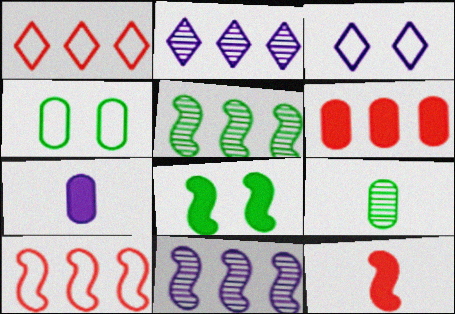[[2, 4, 12], 
[3, 7, 11]]